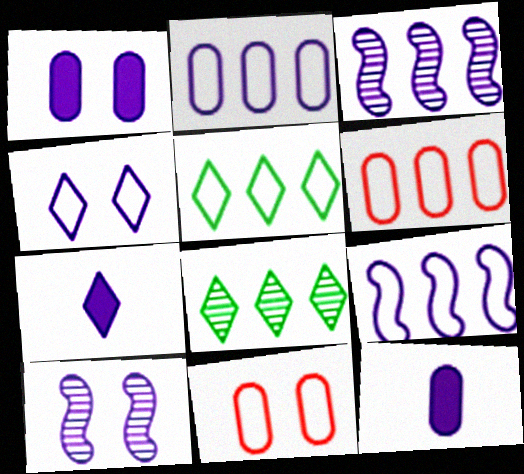[[1, 4, 10], 
[2, 7, 10], 
[3, 4, 12], 
[5, 6, 9]]